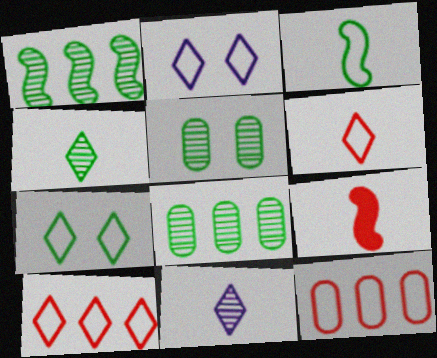[[1, 4, 5], 
[2, 3, 12], 
[2, 8, 9]]